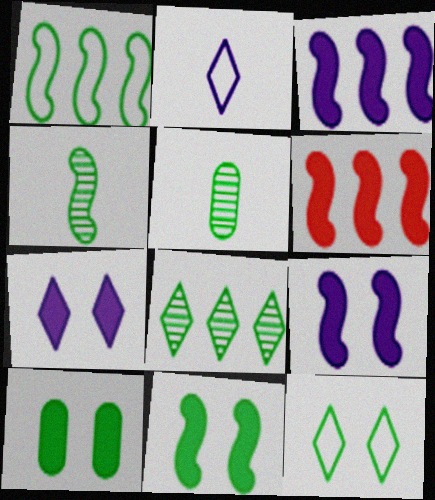[[1, 4, 11]]